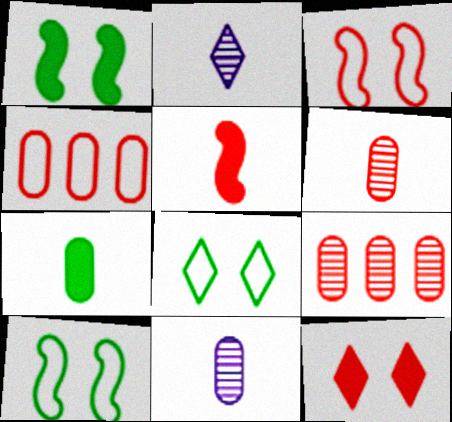[[1, 2, 4]]